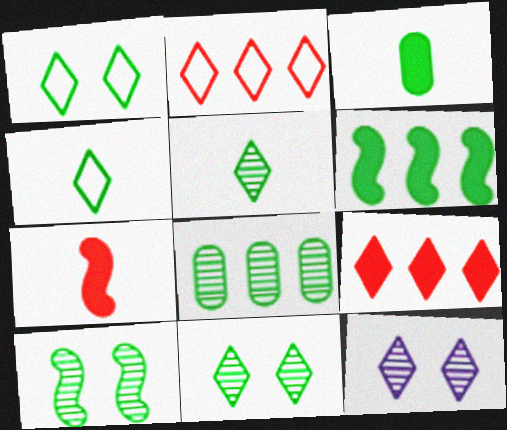[[4, 9, 12], 
[5, 8, 10]]